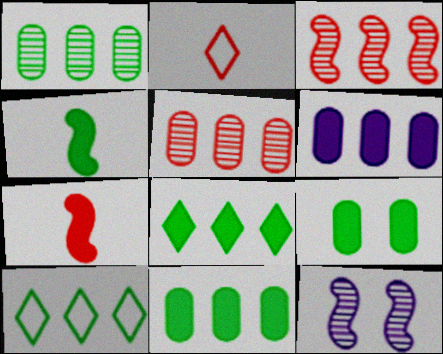[[2, 11, 12], 
[3, 6, 10], 
[4, 8, 9]]